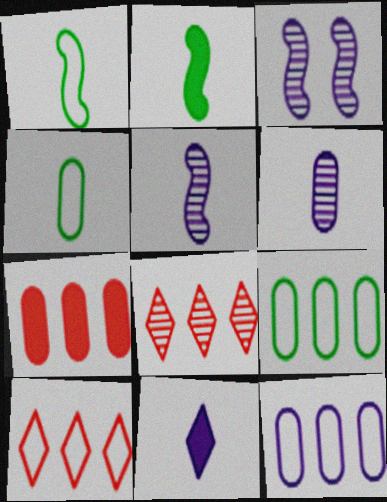[[3, 11, 12]]